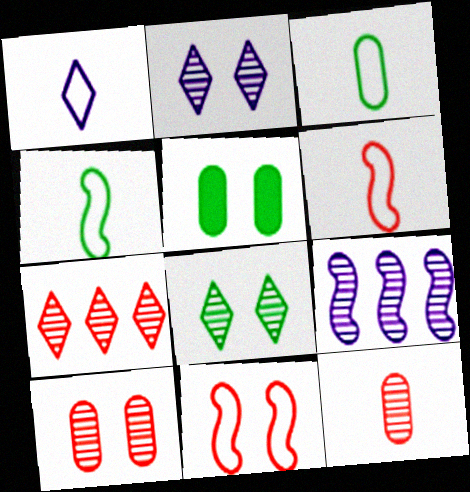[[1, 3, 6], 
[2, 5, 11], 
[8, 9, 12]]